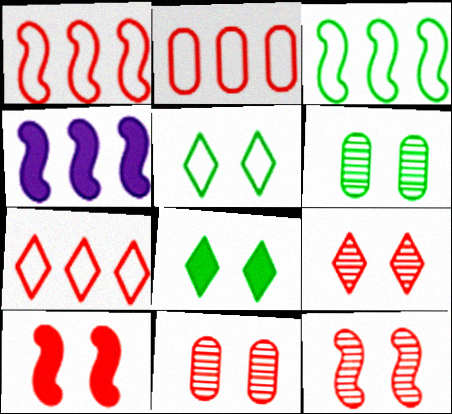[[1, 2, 7], 
[9, 11, 12]]